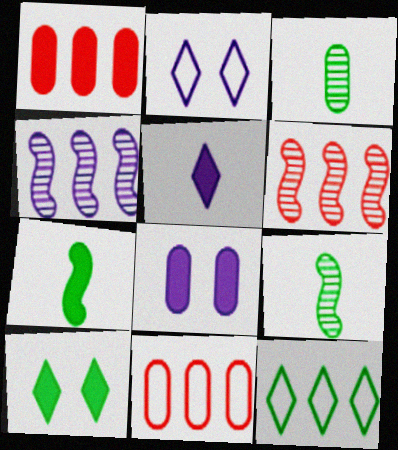[[1, 2, 9], 
[1, 4, 12], 
[3, 8, 11]]